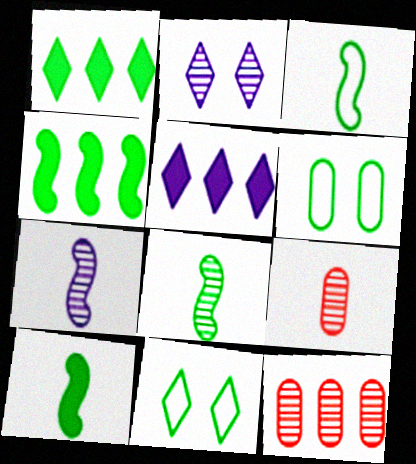[[1, 6, 8], 
[2, 8, 12], 
[3, 8, 10]]